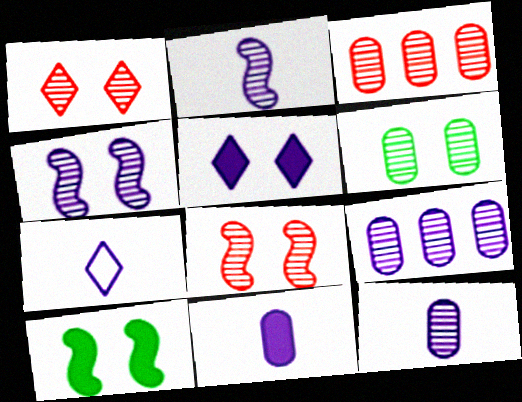[[1, 4, 6], 
[2, 7, 11], 
[3, 6, 12], 
[3, 7, 10]]